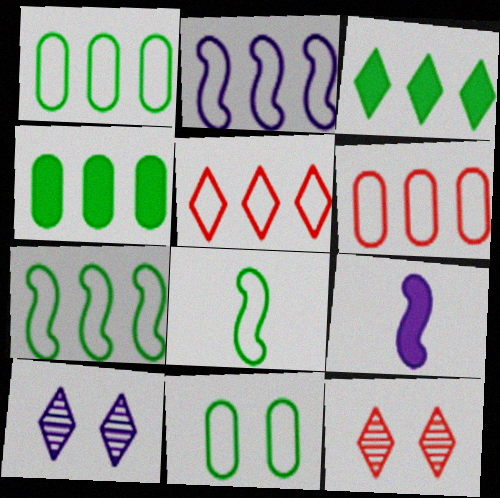[[1, 2, 5], 
[1, 9, 12]]